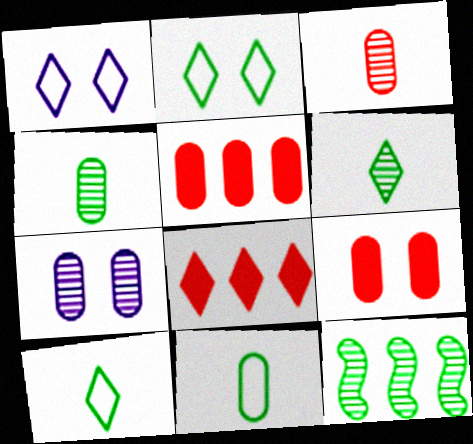[[1, 6, 8], 
[5, 7, 11]]